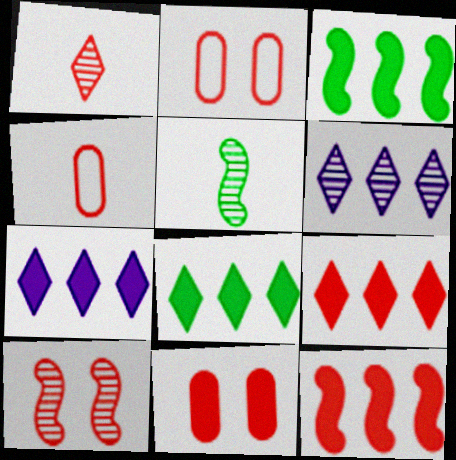[[1, 2, 12], 
[2, 5, 7], 
[4, 9, 10], 
[7, 8, 9]]